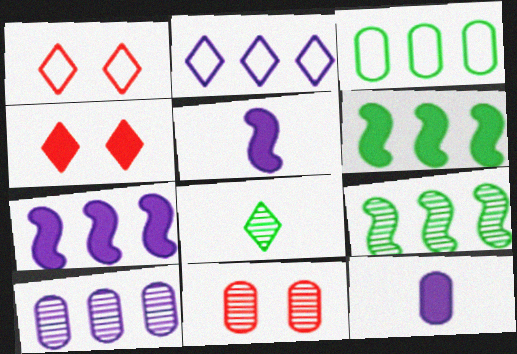[[1, 9, 12], 
[2, 4, 8], 
[2, 7, 10], 
[3, 11, 12], 
[4, 6, 12]]